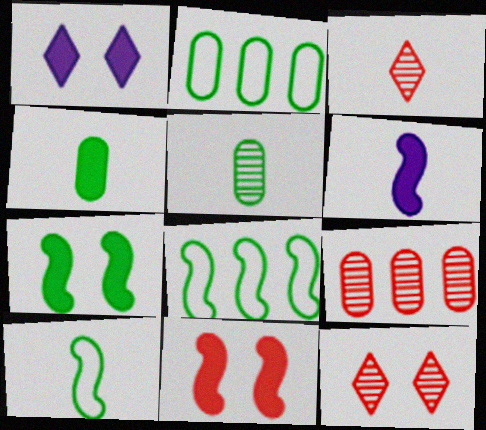[[1, 9, 10], 
[2, 6, 12]]